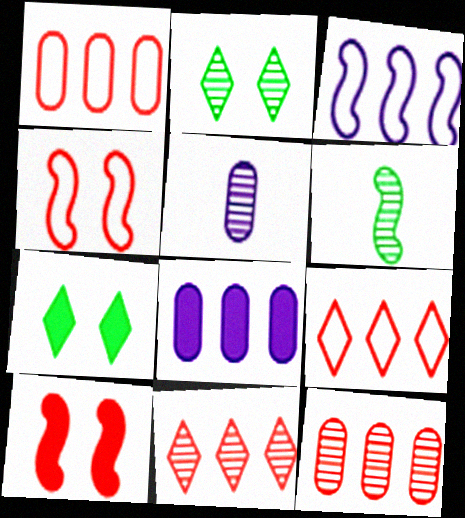[[3, 6, 10]]